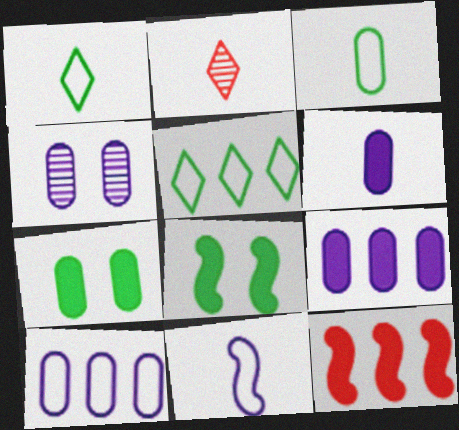[[1, 4, 12], 
[2, 8, 10], 
[4, 6, 10]]